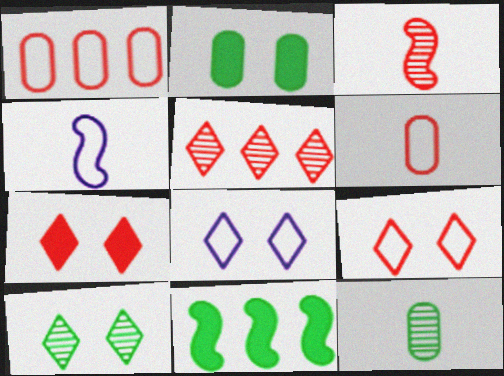[[1, 3, 7], 
[2, 4, 5], 
[7, 8, 10]]